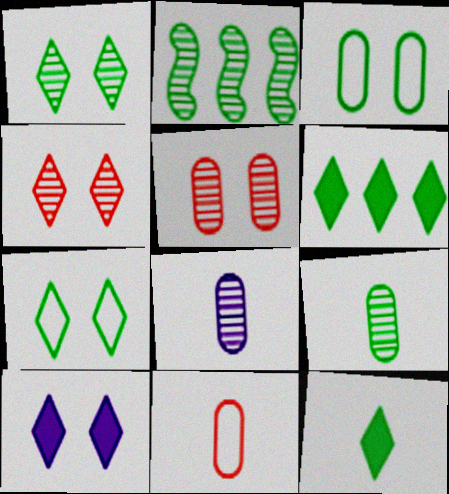[[1, 2, 9], 
[2, 3, 12], 
[2, 4, 8], 
[2, 10, 11], 
[4, 7, 10]]